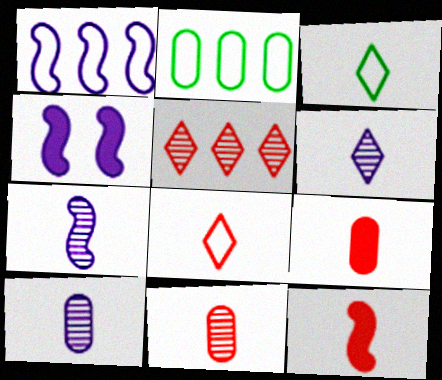[[1, 4, 7], 
[3, 7, 9], 
[3, 10, 12], 
[6, 7, 10], 
[8, 11, 12]]